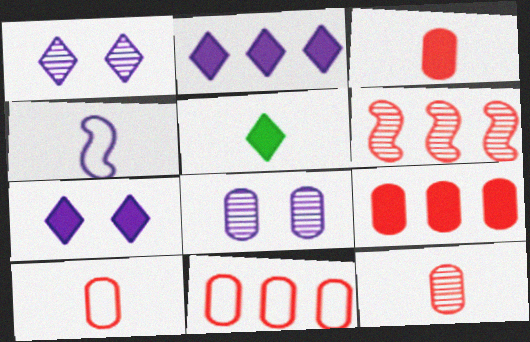[[2, 4, 8], 
[3, 10, 12], 
[4, 5, 12]]